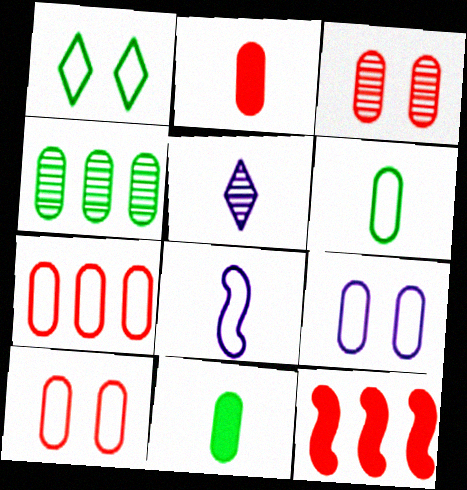[[1, 7, 8], 
[2, 3, 7], 
[2, 4, 9], 
[6, 7, 9]]